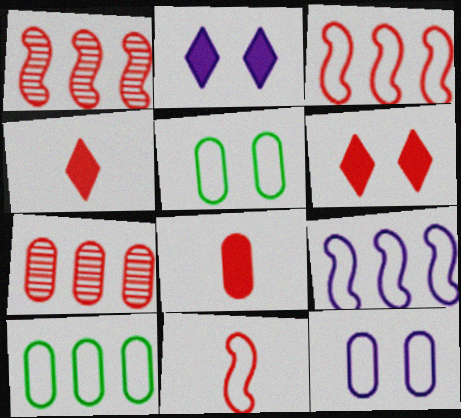[[6, 7, 11]]